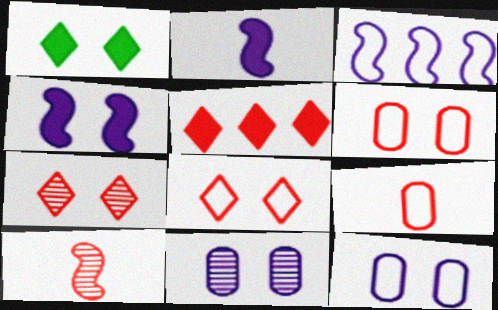[[5, 6, 10]]